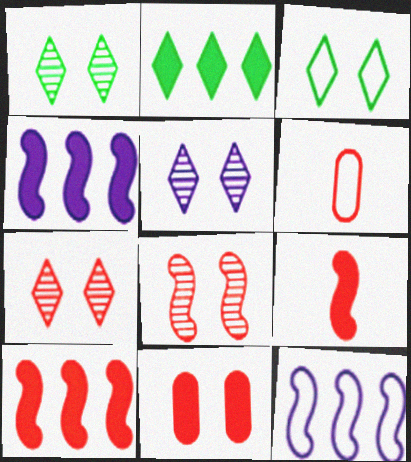[[1, 4, 6], 
[1, 5, 7], 
[3, 6, 12], 
[6, 7, 10]]